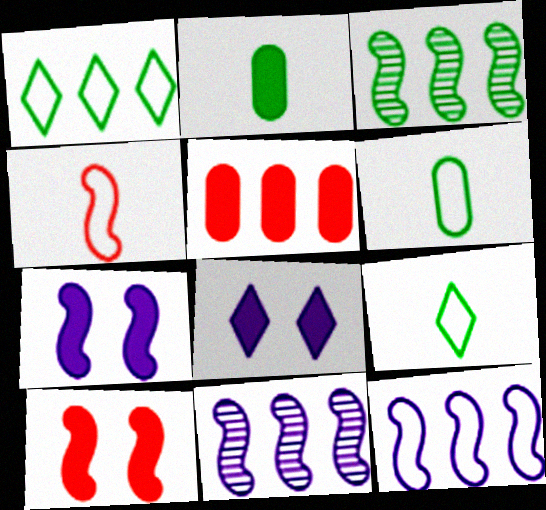[[1, 5, 11], 
[3, 4, 7]]